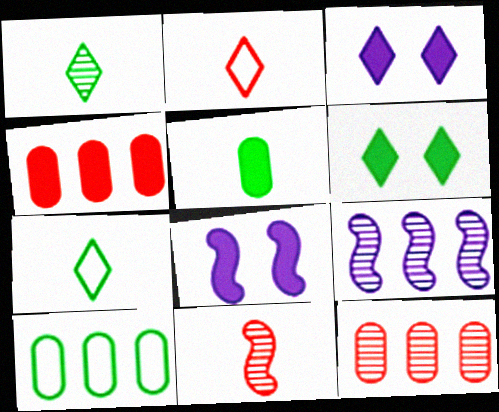[[3, 10, 11], 
[7, 8, 12]]